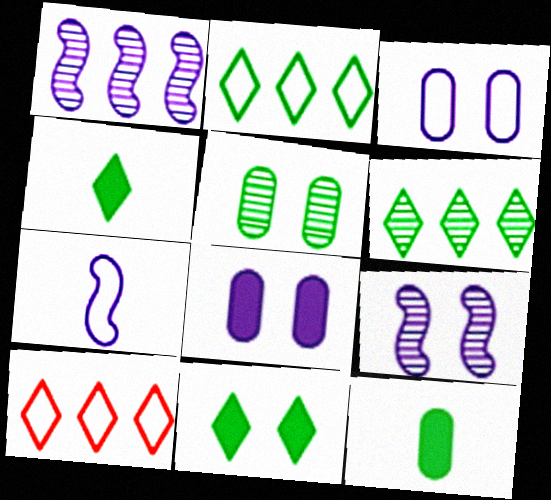[[9, 10, 12]]